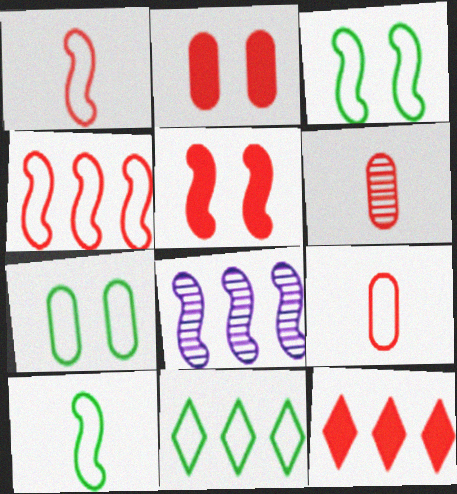[[5, 8, 10], 
[7, 10, 11]]